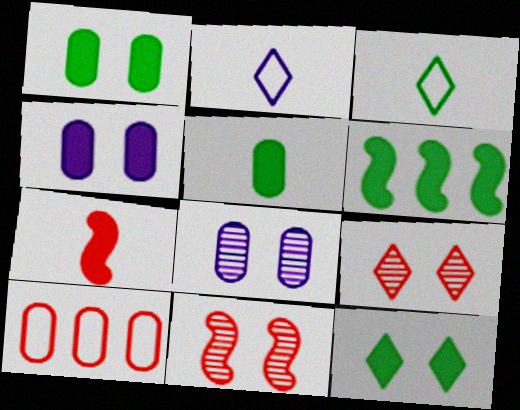[[5, 6, 12], 
[5, 8, 10], 
[7, 9, 10]]